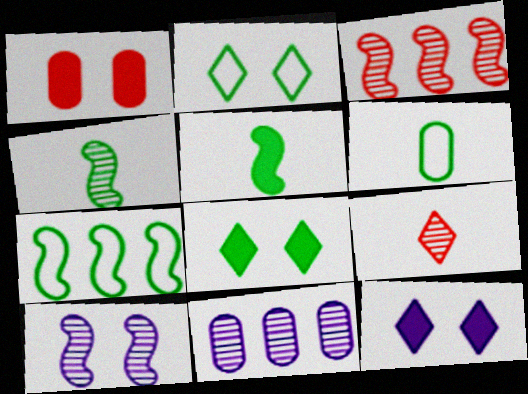[[1, 2, 10], 
[1, 6, 11], 
[2, 6, 7], 
[3, 4, 10], 
[3, 6, 12]]